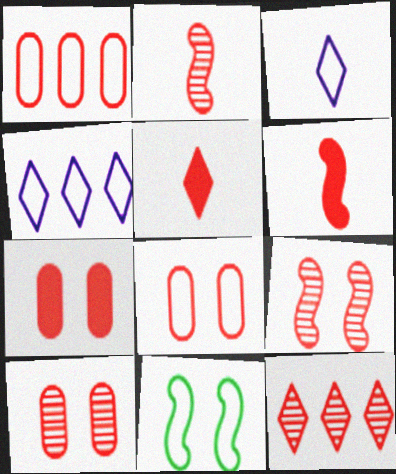[[1, 3, 11], 
[1, 5, 9], 
[2, 10, 12], 
[6, 8, 12], 
[7, 8, 10]]